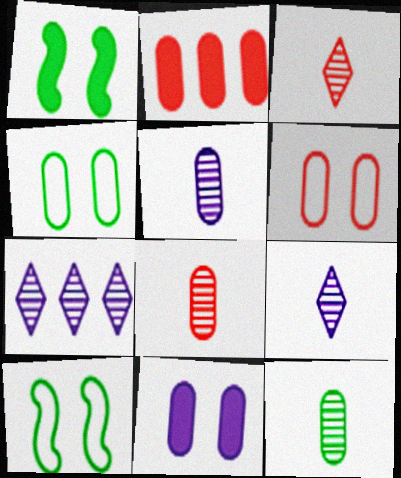[[2, 4, 5], 
[2, 6, 8], 
[2, 9, 10], 
[5, 8, 12]]